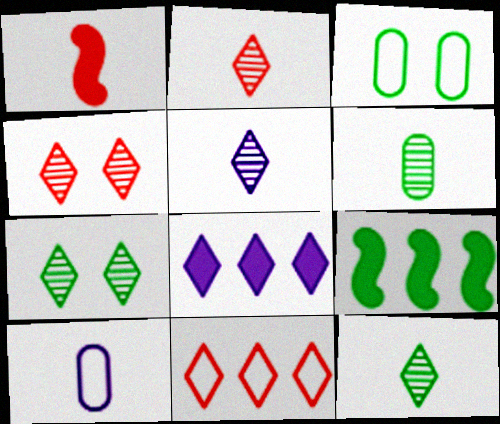[[1, 10, 12], 
[2, 5, 12], 
[3, 9, 12], 
[4, 9, 10]]